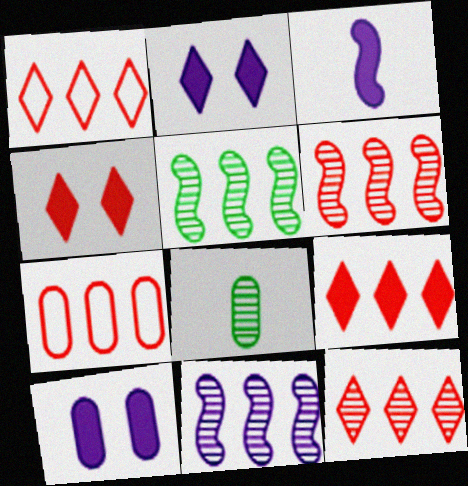[[1, 9, 12], 
[5, 6, 11], 
[6, 7, 9], 
[7, 8, 10]]